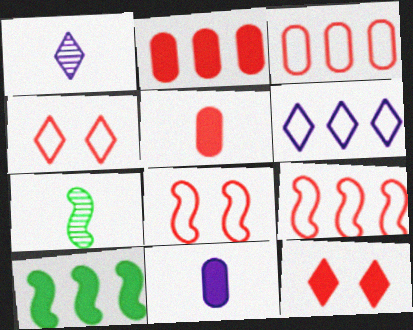[[10, 11, 12]]